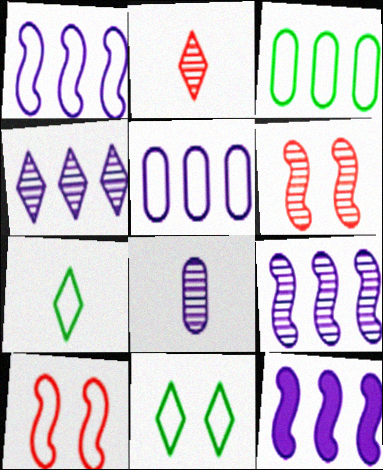[[1, 9, 12], 
[4, 5, 12], 
[5, 7, 10]]